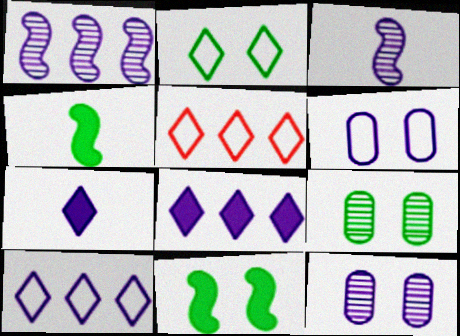[[1, 6, 7], 
[2, 9, 11], 
[3, 6, 8], 
[4, 5, 12]]